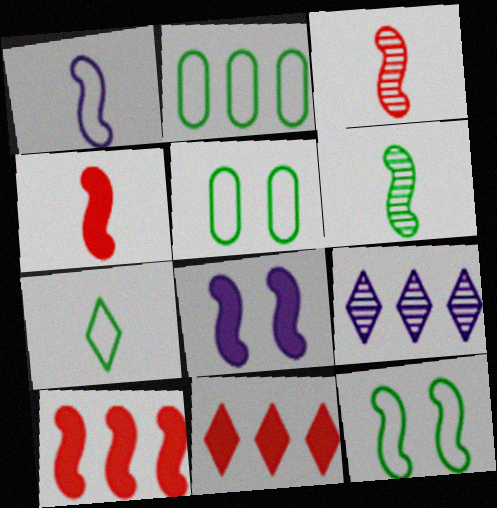[[1, 4, 6], 
[2, 7, 12], 
[2, 9, 10], 
[4, 5, 9]]